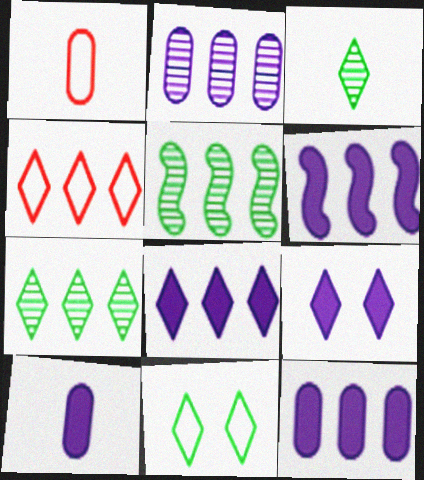[[1, 5, 9], 
[3, 4, 9], 
[4, 5, 12], 
[4, 7, 8], 
[6, 8, 12], 
[6, 9, 10]]